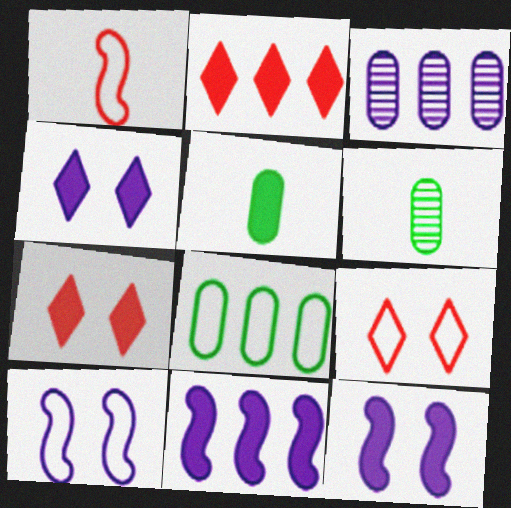[[2, 5, 12], 
[2, 6, 10], 
[5, 7, 11], 
[6, 9, 11]]